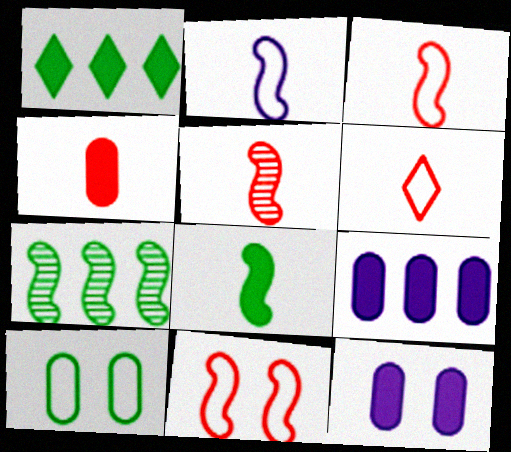[[2, 5, 8], 
[4, 5, 6], 
[6, 7, 12]]